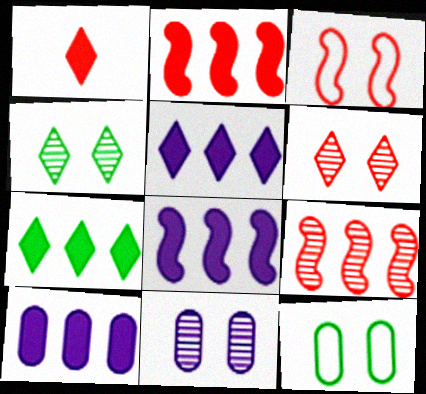[[2, 7, 10], 
[5, 8, 10]]